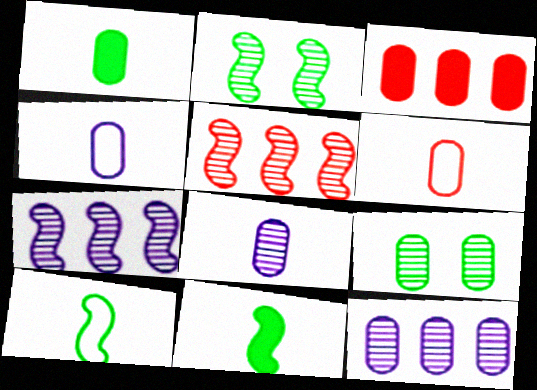[[1, 6, 8], 
[3, 4, 9]]